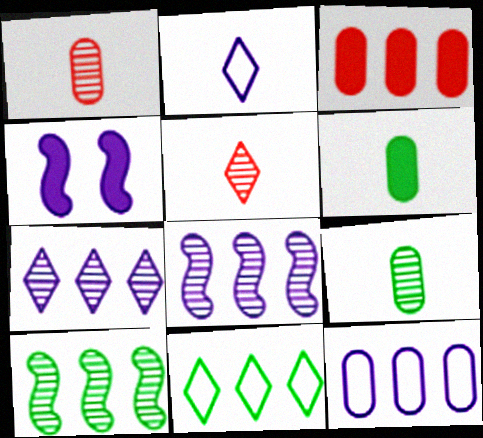[[1, 4, 11], 
[3, 8, 11]]